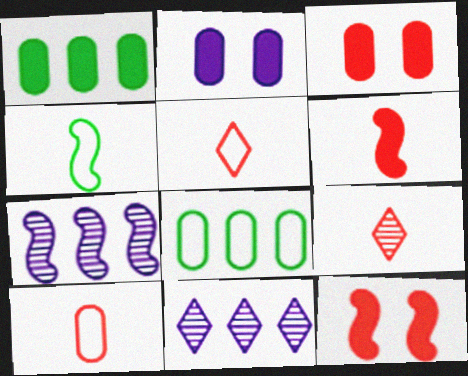[[3, 4, 11], 
[4, 7, 12], 
[6, 9, 10]]